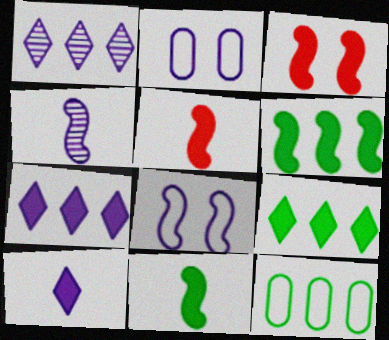[[2, 4, 7]]